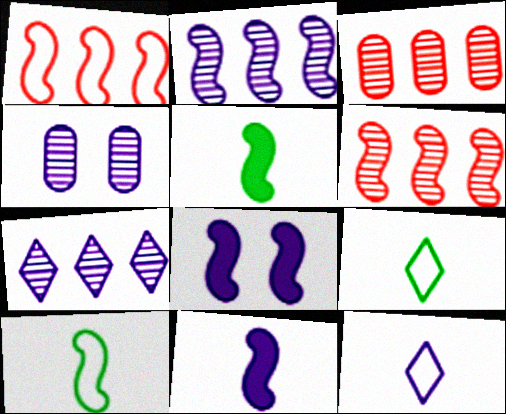[[3, 8, 9], 
[6, 8, 10]]